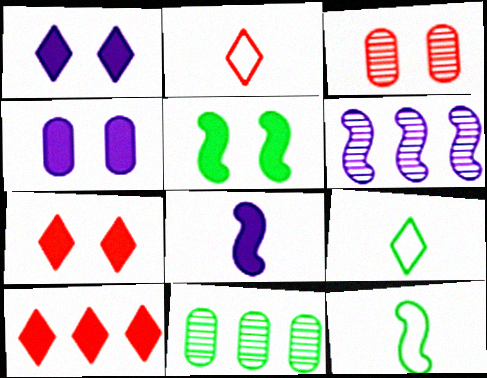[[4, 5, 7], 
[5, 9, 11]]